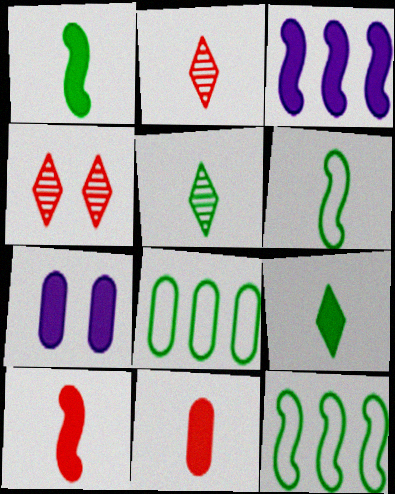[[2, 7, 12]]